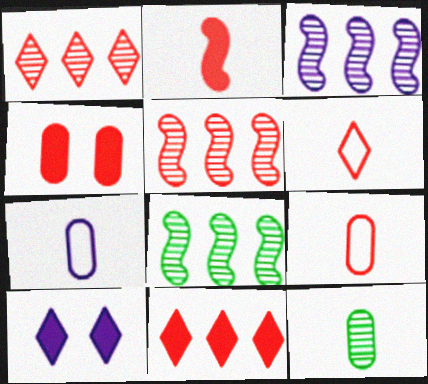[[2, 4, 11], 
[3, 5, 8], 
[3, 7, 10], 
[4, 5, 6], 
[8, 9, 10]]